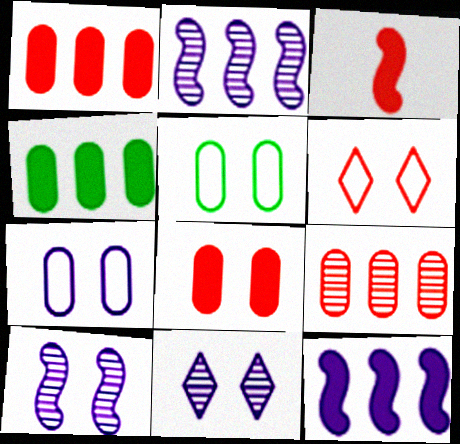[[3, 6, 9]]